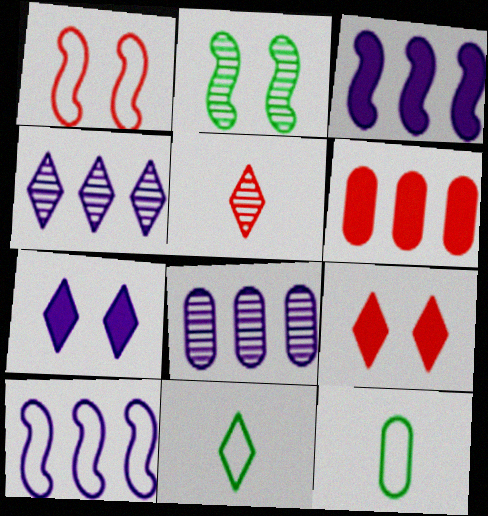[[1, 5, 6], 
[2, 5, 8], 
[4, 9, 11]]